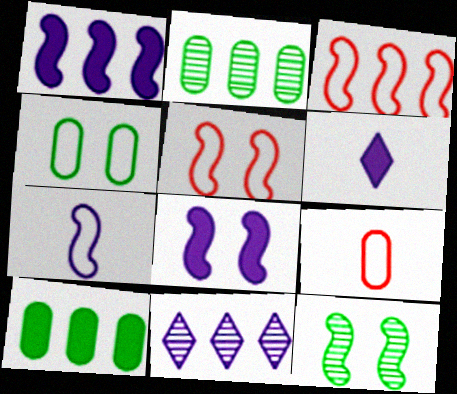[[2, 5, 6], 
[3, 10, 11], 
[5, 8, 12]]